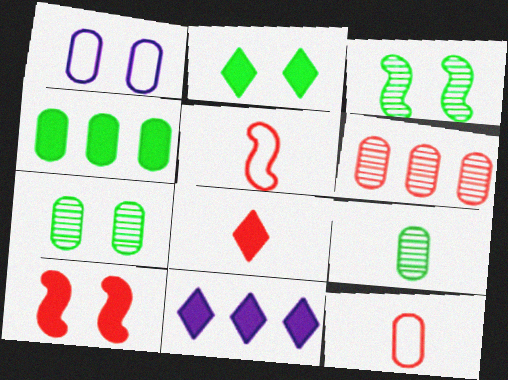[[2, 8, 11], 
[3, 11, 12], 
[5, 7, 11]]